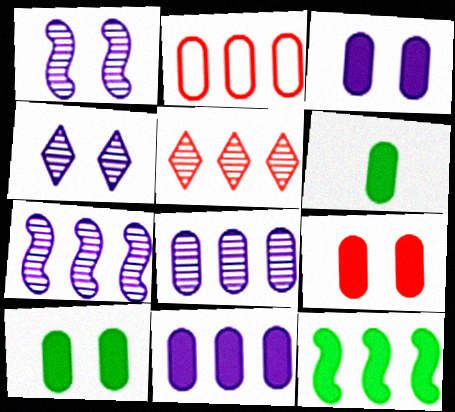[[3, 9, 10], 
[6, 9, 11]]